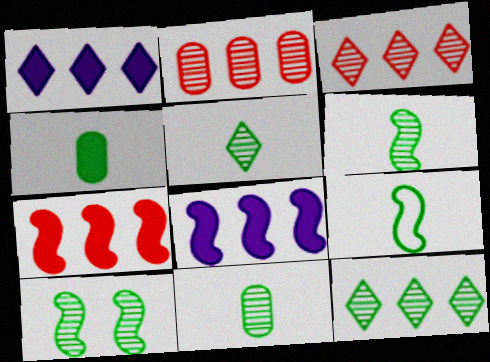[[4, 5, 9], 
[5, 6, 11], 
[10, 11, 12]]